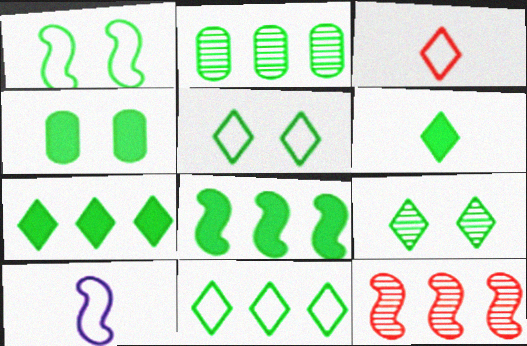[[1, 2, 6], 
[1, 4, 9], 
[2, 8, 11], 
[4, 6, 8], 
[6, 9, 11]]